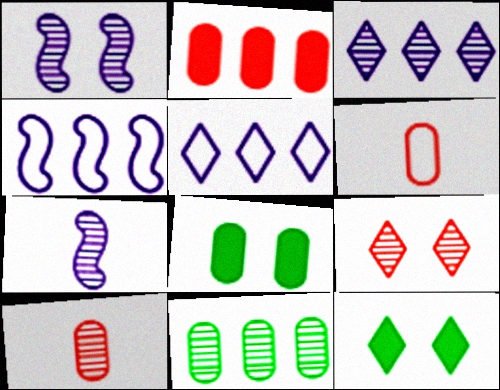[[4, 10, 12], 
[7, 9, 11]]